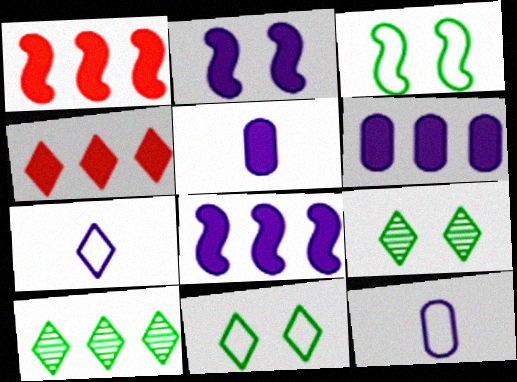[[1, 9, 12], 
[4, 7, 9]]